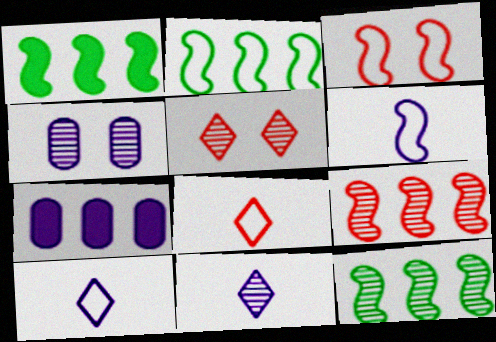[[1, 2, 12], 
[1, 4, 8], 
[2, 3, 6]]